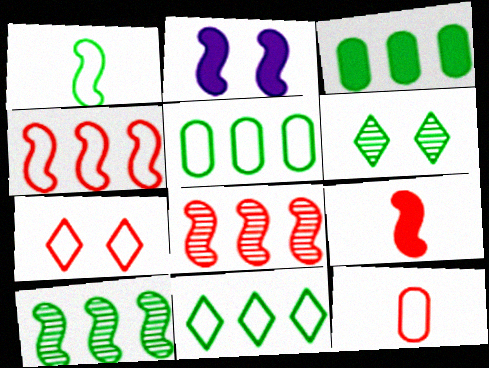[[1, 2, 8], 
[1, 3, 6], 
[3, 10, 11], 
[4, 7, 12]]